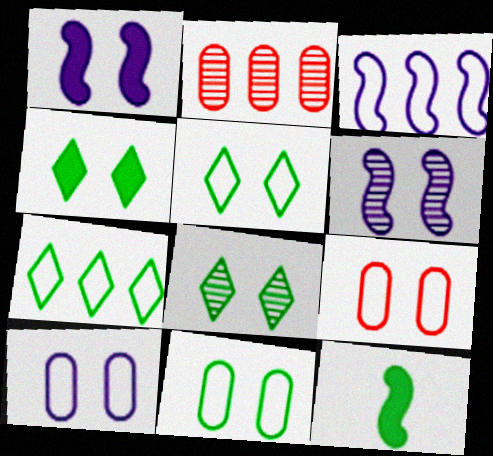[[1, 8, 9], 
[4, 5, 8], 
[4, 6, 9], 
[9, 10, 11]]